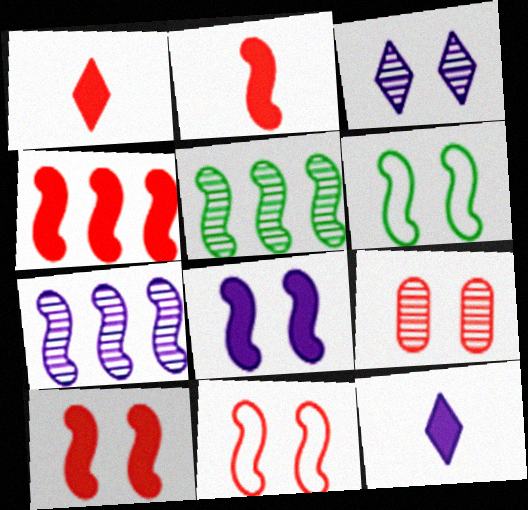[[2, 4, 10], 
[2, 6, 7]]